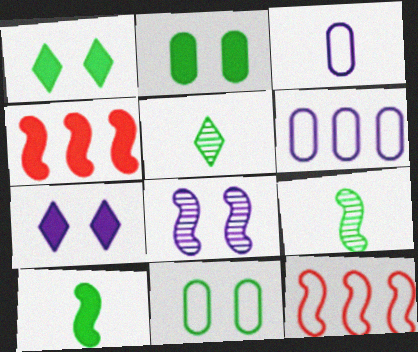[[8, 10, 12]]